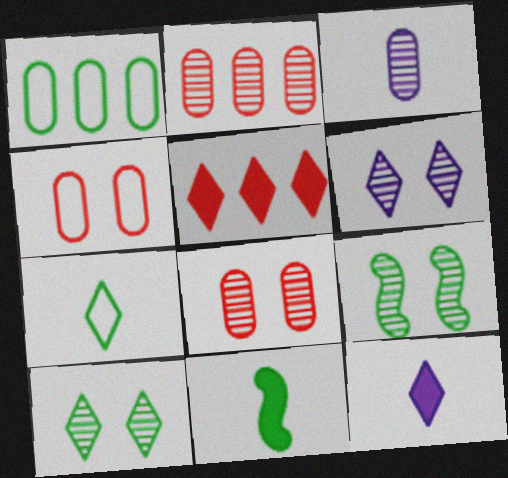[[1, 10, 11], 
[5, 6, 7], 
[6, 8, 9]]